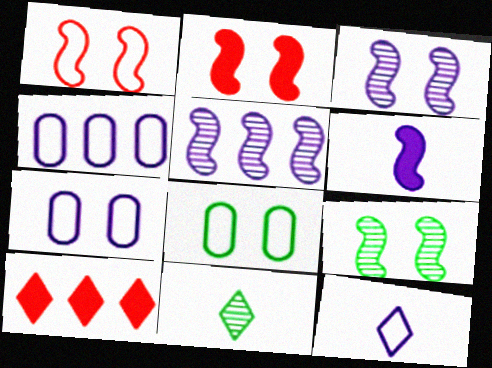[[2, 4, 11]]